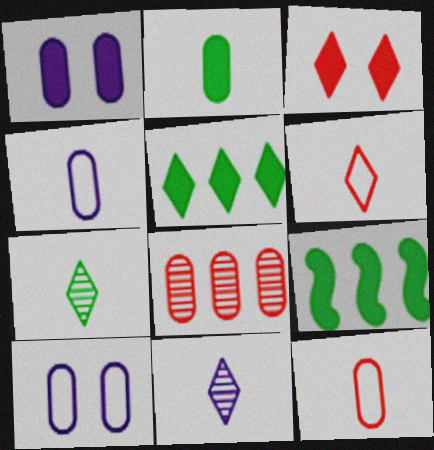[[2, 8, 10]]